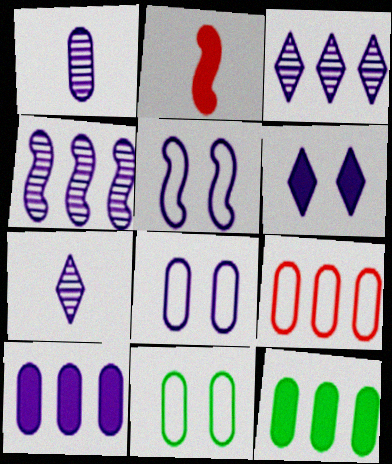[[1, 8, 10], 
[2, 3, 11], 
[2, 6, 12], 
[5, 7, 10]]